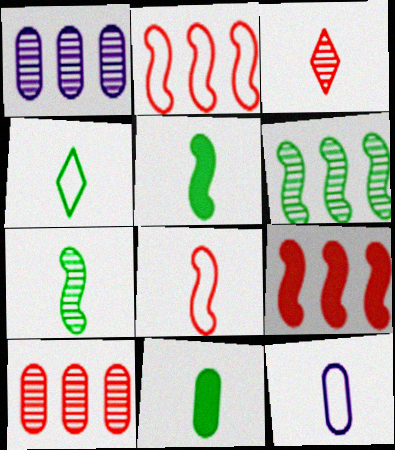[[3, 5, 12], 
[4, 7, 11], 
[4, 8, 12]]